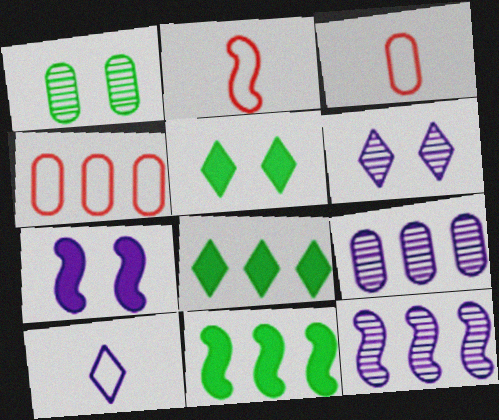[[2, 5, 9], 
[3, 5, 12], 
[3, 6, 11], 
[4, 8, 12], 
[7, 9, 10]]